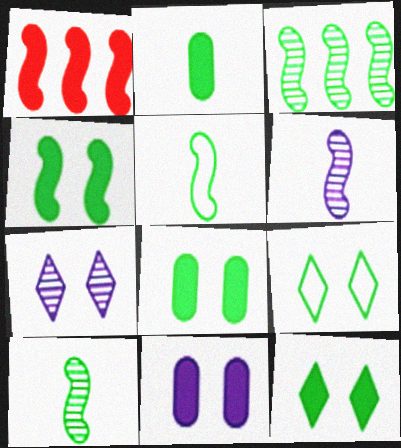[[2, 3, 9], 
[3, 4, 5], 
[4, 8, 12]]